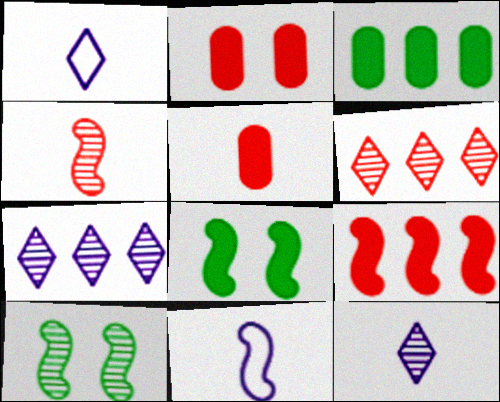[[9, 10, 11]]